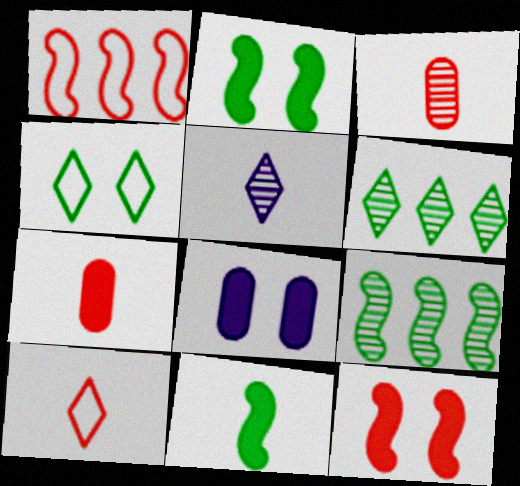[[8, 9, 10]]